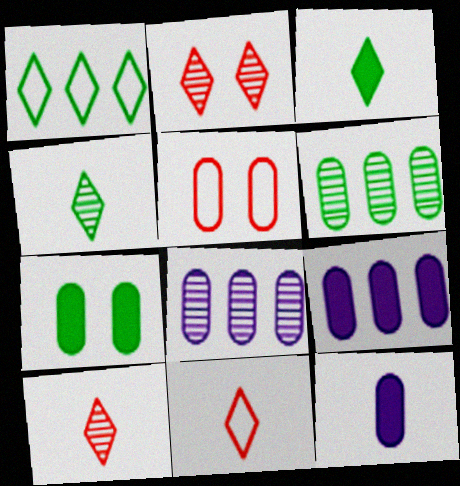[[5, 6, 12]]